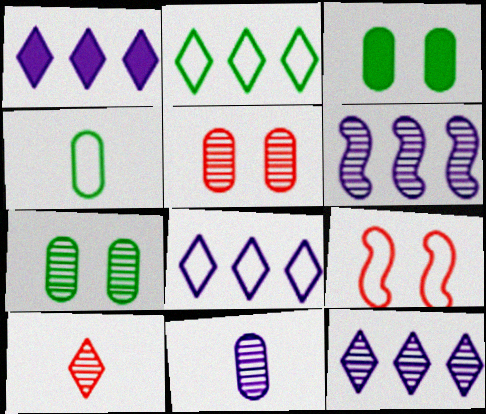[[1, 8, 12], 
[4, 8, 9], 
[6, 7, 10]]